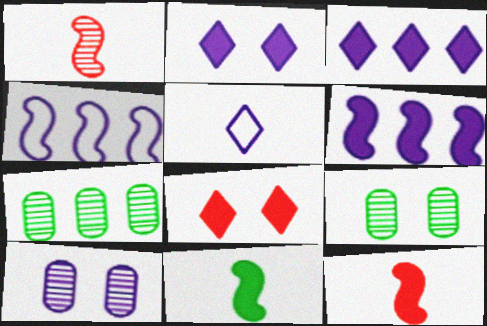[[5, 6, 10]]